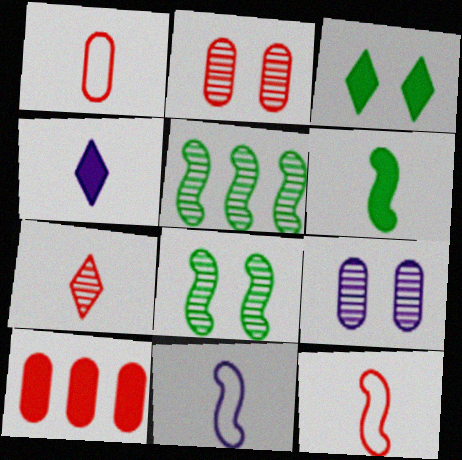[[1, 2, 10], 
[5, 7, 9]]